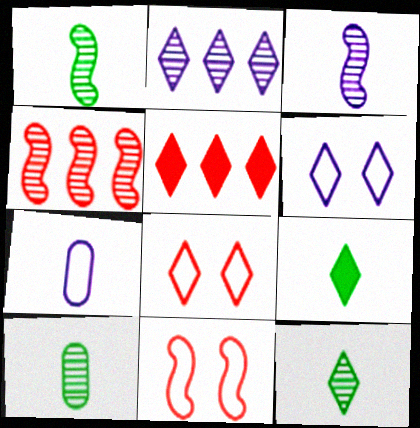[[1, 10, 12], 
[2, 8, 9], 
[5, 6, 12]]